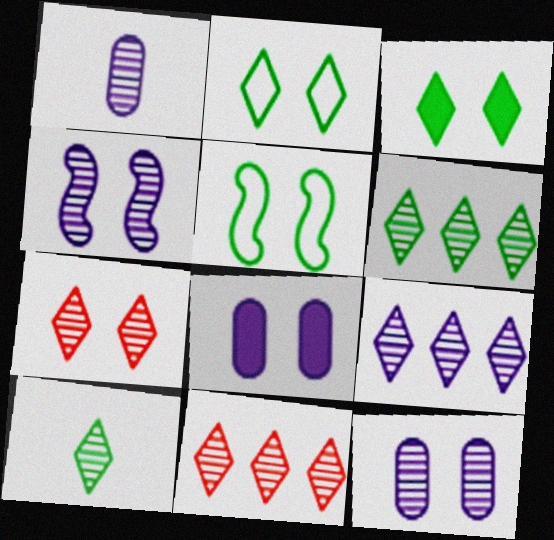[[1, 4, 9], 
[5, 7, 8], 
[6, 9, 11], 
[7, 9, 10]]